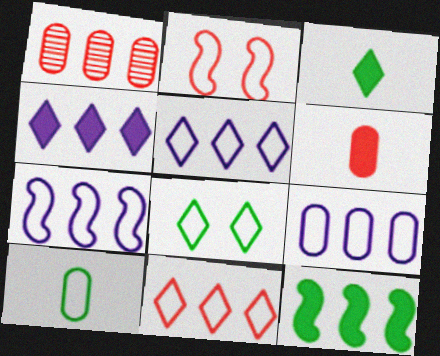[[1, 5, 12], 
[2, 5, 10], 
[5, 7, 9]]